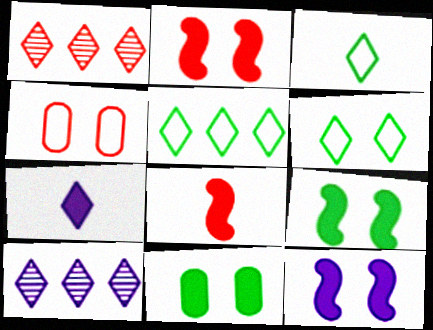[[1, 4, 8], 
[1, 6, 7], 
[2, 9, 12], 
[3, 5, 6]]